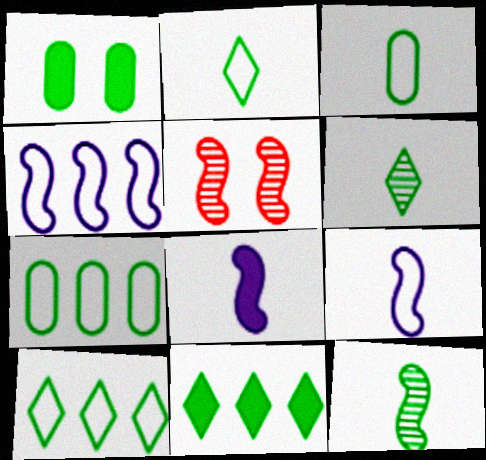[[1, 10, 12]]